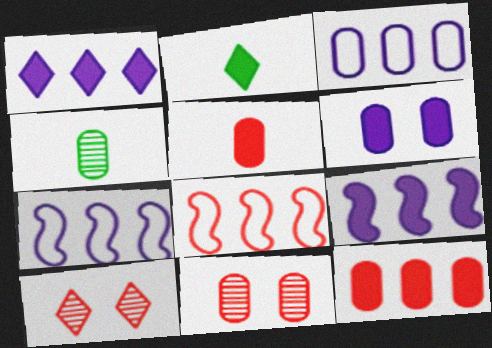[[2, 7, 11], 
[5, 8, 10]]